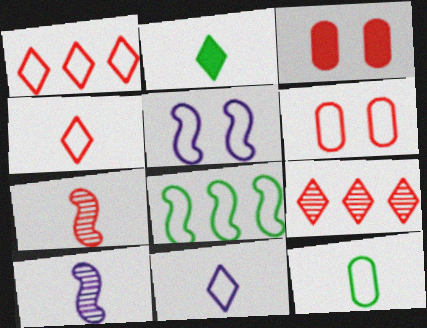[[1, 3, 7], 
[1, 5, 12], 
[6, 8, 11]]